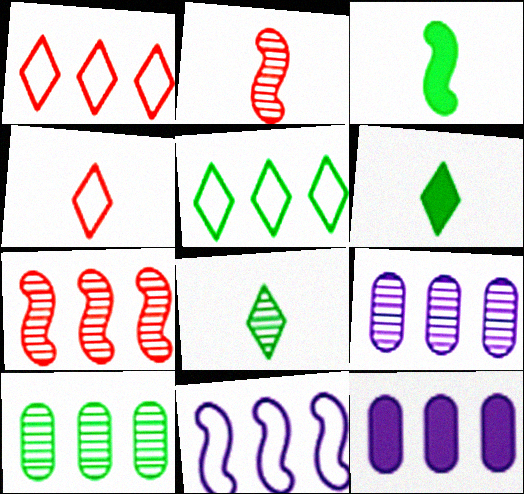[[5, 7, 12]]